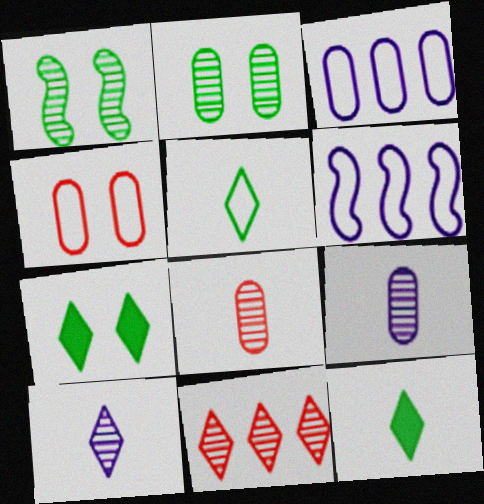[[1, 9, 11], 
[4, 5, 6], 
[6, 7, 8]]